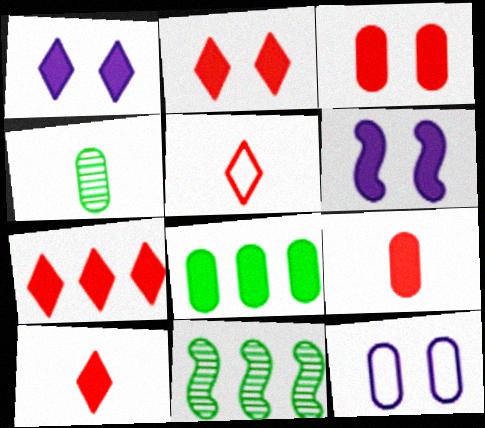[[2, 7, 10], 
[6, 8, 10], 
[10, 11, 12]]